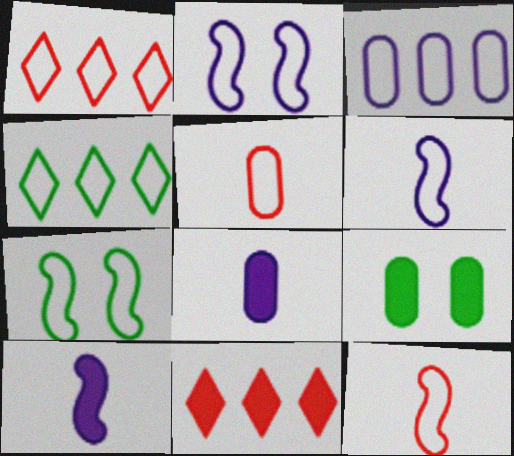[[2, 4, 5], 
[9, 10, 11]]